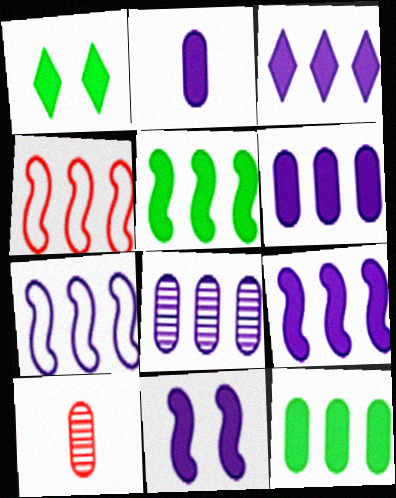[[1, 7, 10], 
[2, 3, 11], 
[3, 6, 9], 
[3, 7, 8]]